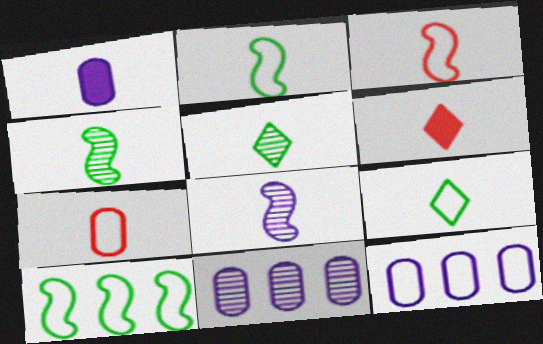[[1, 3, 5]]